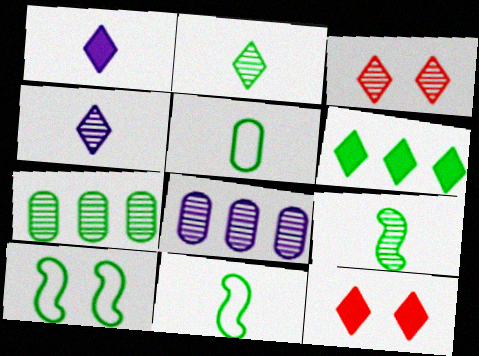[[1, 6, 12], 
[3, 8, 9], 
[8, 11, 12]]